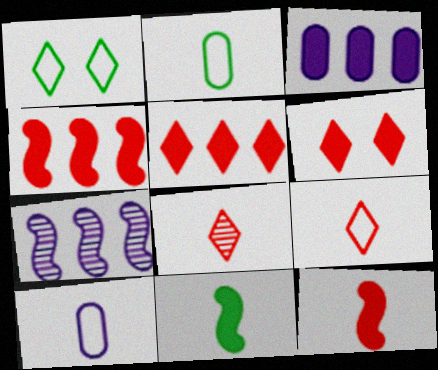[[2, 6, 7], 
[3, 6, 11], 
[8, 10, 11]]